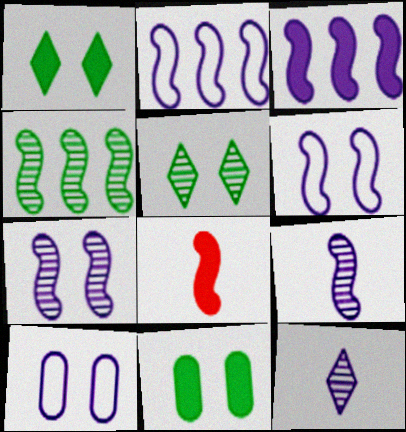[[3, 6, 9], 
[3, 10, 12], 
[4, 6, 8]]